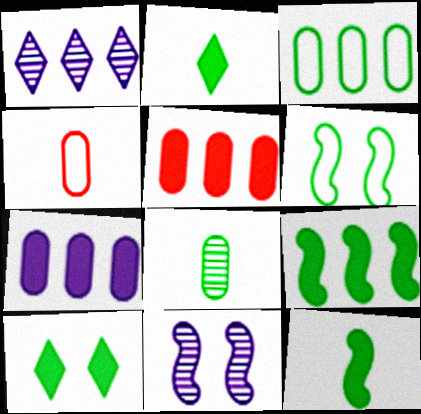[]